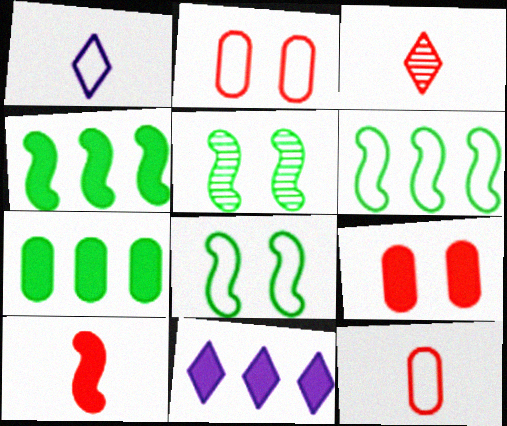[[1, 2, 6], 
[3, 10, 12], 
[5, 11, 12]]